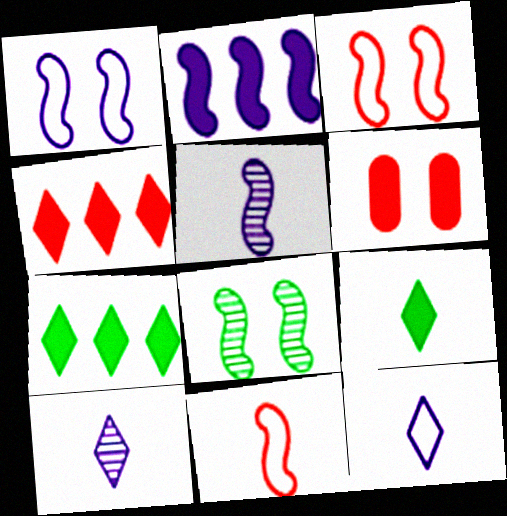[[1, 2, 5], 
[2, 6, 9], 
[2, 8, 11]]